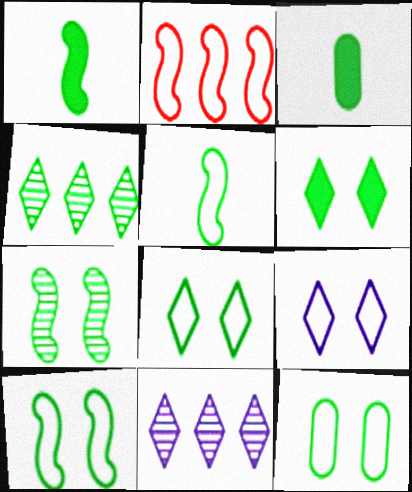[[1, 4, 12], 
[3, 4, 10], 
[6, 7, 12], 
[8, 10, 12]]